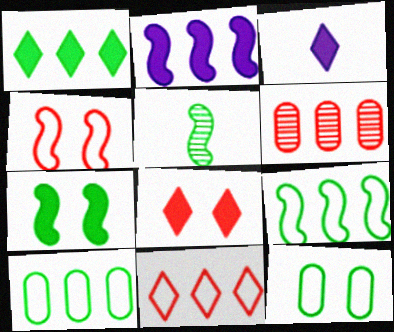[[1, 3, 8], 
[1, 5, 12], 
[2, 4, 5], 
[5, 7, 9]]